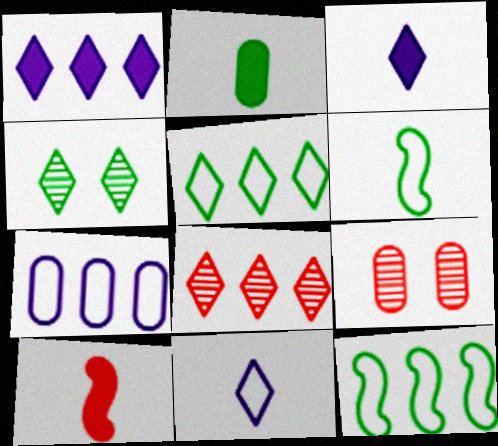[[1, 5, 8], 
[1, 6, 9], 
[2, 3, 10], 
[2, 4, 12], 
[2, 7, 9], 
[3, 9, 12], 
[4, 7, 10]]